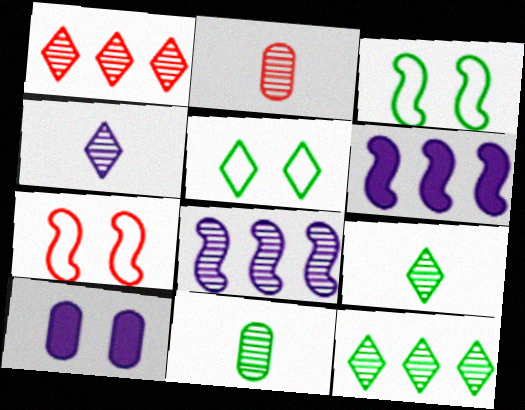[[2, 5, 6]]